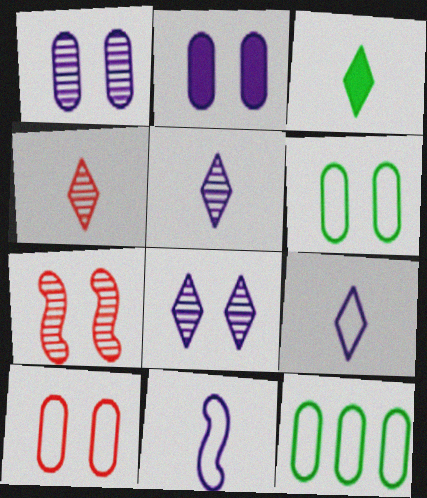[[3, 4, 9]]